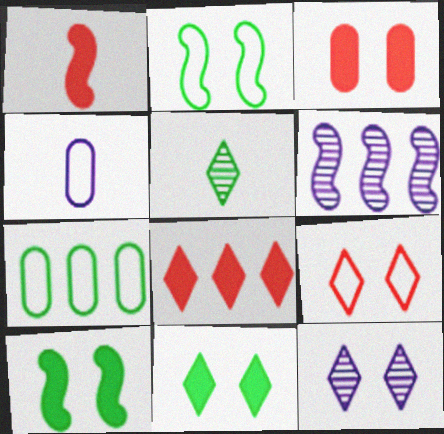[[1, 2, 6], 
[1, 3, 8], 
[1, 4, 5], 
[1, 7, 12], 
[2, 3, 12], 
[5, 7, 10], 
[6, 7, 8], 
[9, 11, 12]]